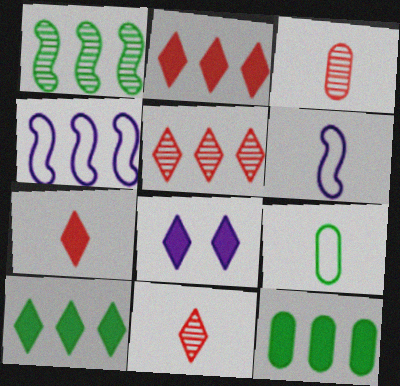[[4, 5, 12], 
[7, 8, 10]]